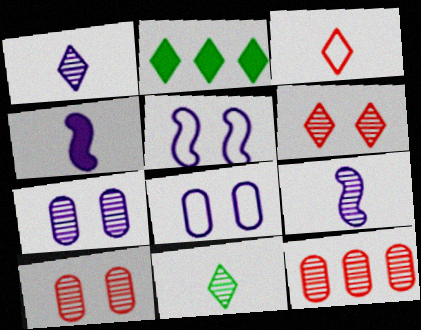[]